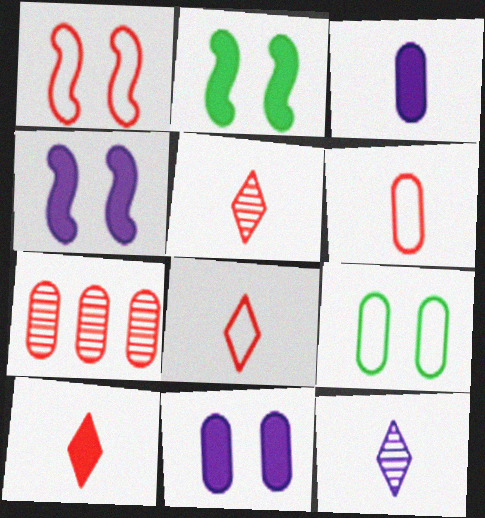[[1, 7, 10], 
[3, 7, 9], 
[5, 8, 10]]